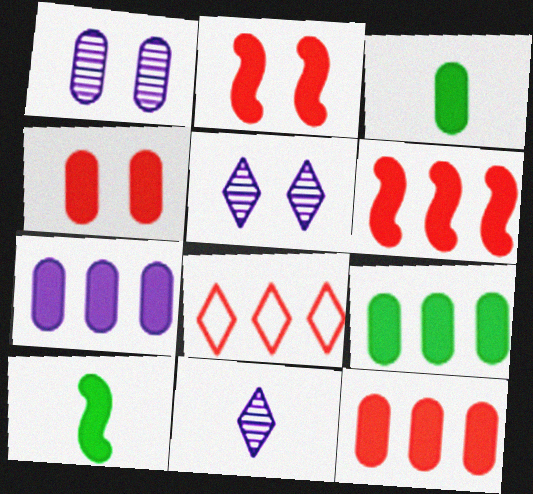[[1, 8, 10], 
[3, 4, 7], 
[7, 9, 12]]